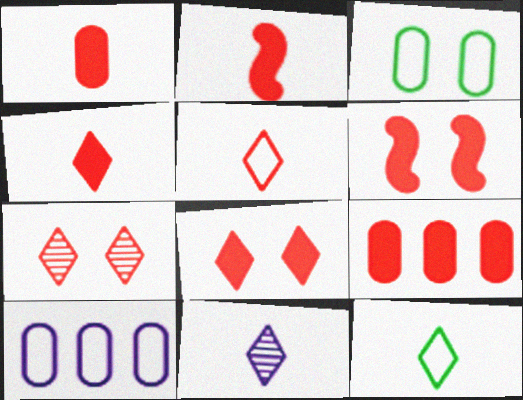[[1, 2, 4], 
[2, 8, 9], 
[4, 6, 9], 
[4, 11, 12]]